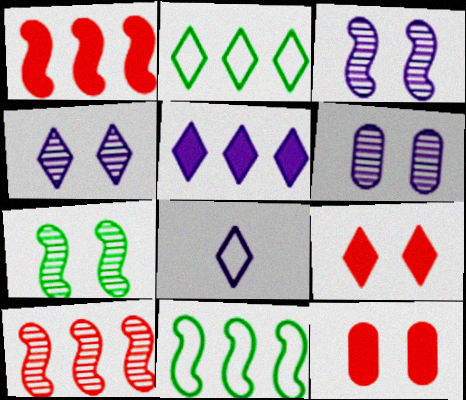[[3, 4, 6], 
[4, 5, 8]]